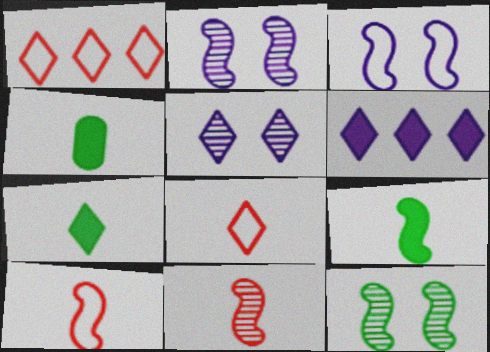[[1, 2, 4], 
[1, 5, 7], 
[4, 7, 9]]